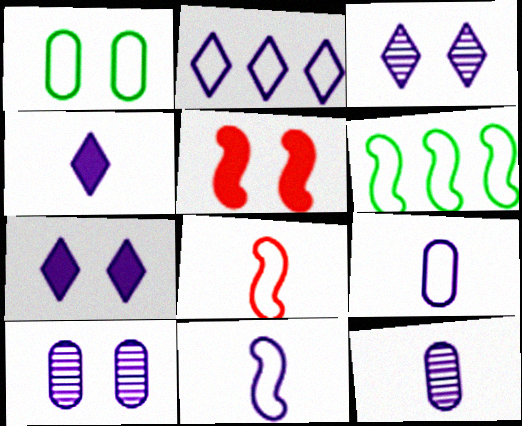[[1, 2, 8], 
[1, 3, 5], 
[2, 3, 4], 
[4, 11, 12]]